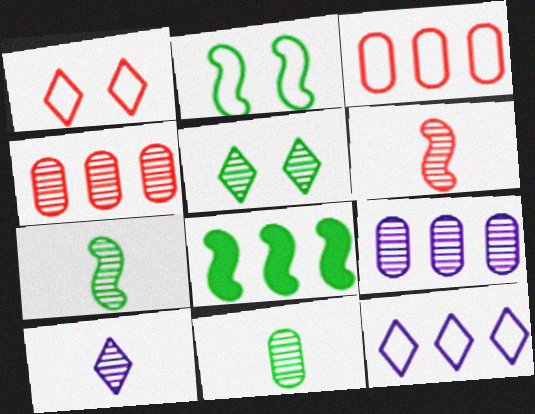[[2, 7, 8], 
[4, 8, 12], 
[5, 6, 9], 
[6, 10, 11]]